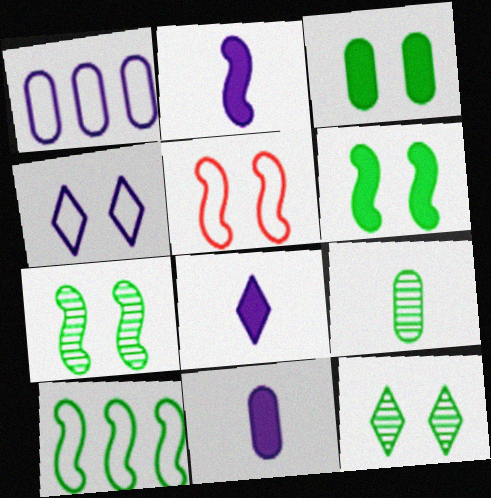[[2, 8, 11]]